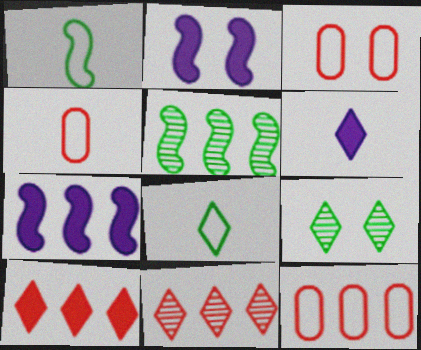[[2, 3, 9], 
[3, 4, 12], 
[3, 5, 6], 
[4, 7, 9]]